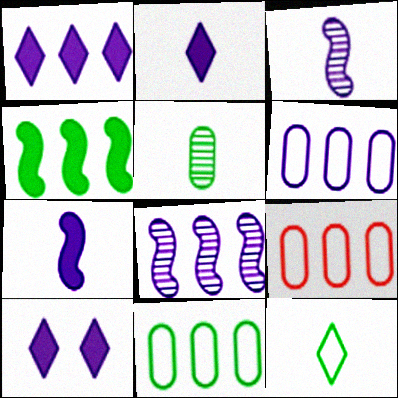[[1, 2, 10], 
[1, 6, 8], 
[3, 6, 10], 
[6, 9, 11]]